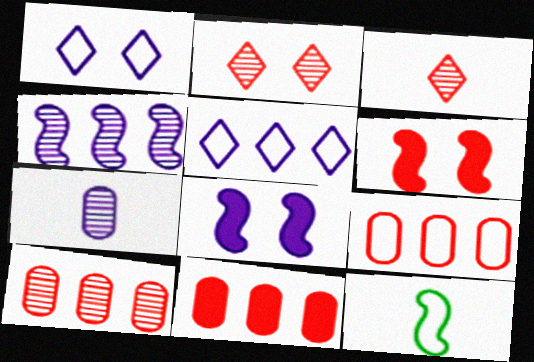[[1, 9, 12], 
[3, 6, 9], 
[4, 6, 12], 
[5, 7, 8], 
[9, 10, 11]]